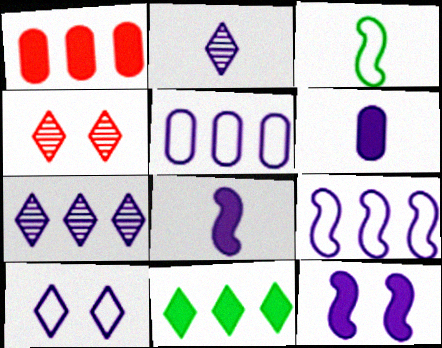[[2, 5, 12]]